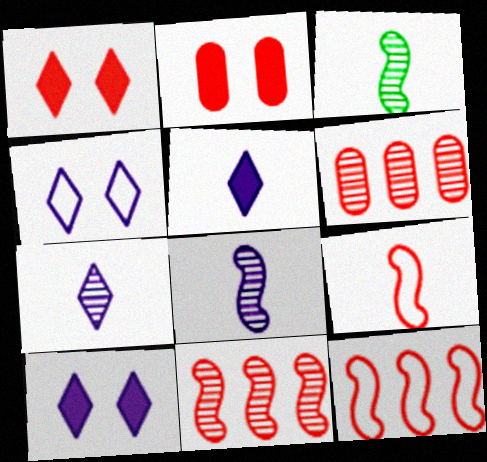[[1, 6, 9]]